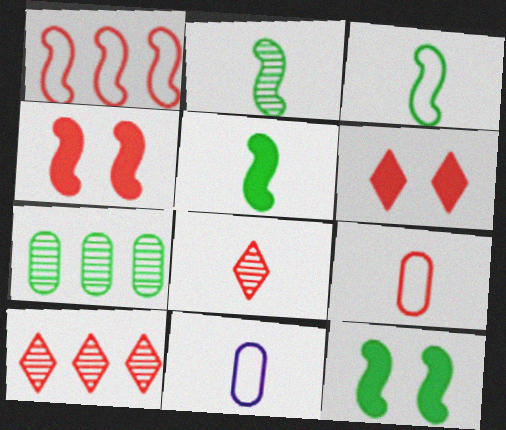[[2, 3, 5], 
[4, 9, 10], 
[5, 8, 11], 
[10, 11, 12]]